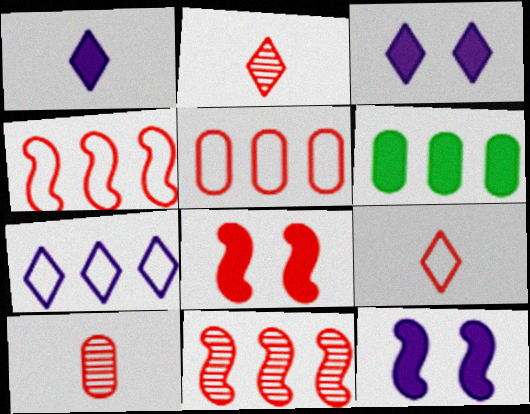[[1, 6, 8], 
[2, 5, 8], 
[6, 7, 11]]